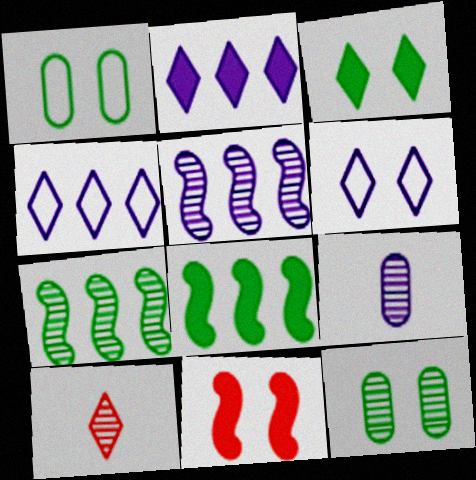[[3, 4, 10], 
[5, 10, 12], 
[6, 11, 12]]